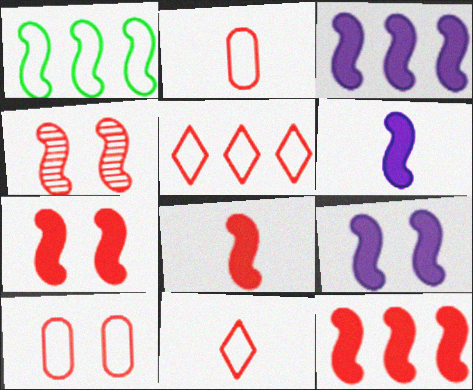[[1, 4, 6], 
[3, 6, 9], 
[7, 8, 12]]